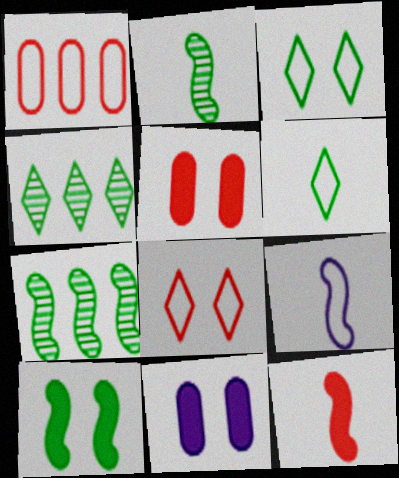[[1, 3, 9], 
[2, 9, 12], 
[4, 5, 9]]